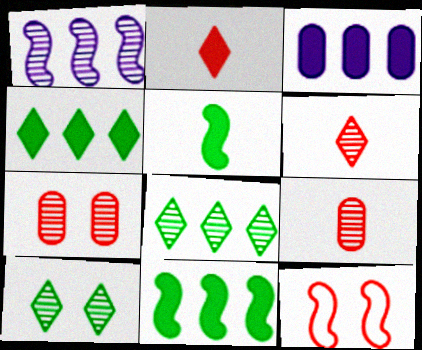[[1, 5, 12], 
[1, 9, 10]]